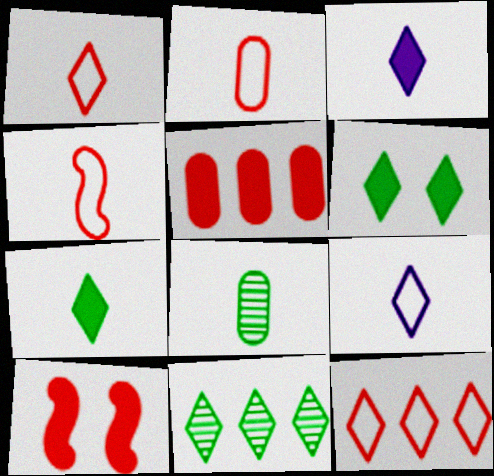[[1, 2, 4], 
[3, 4, 8]]